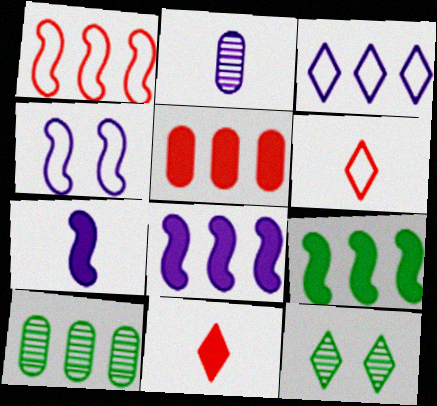[[3, 11, 12], 
[4, 10, 11]]